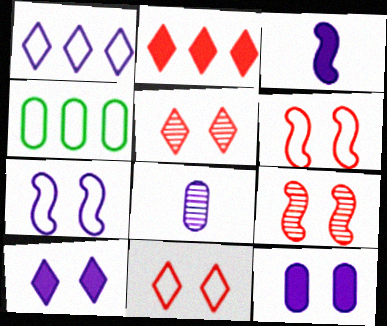[[3, 4, 5]]